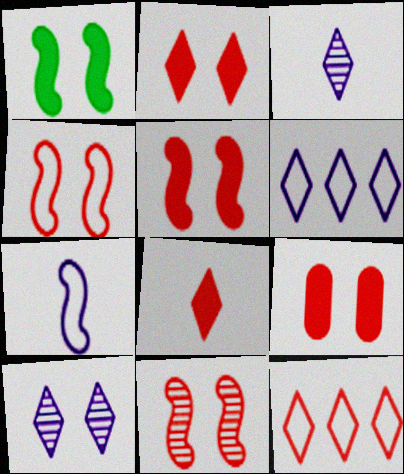[[2, 5, 9], 
[4, 5, 11]]